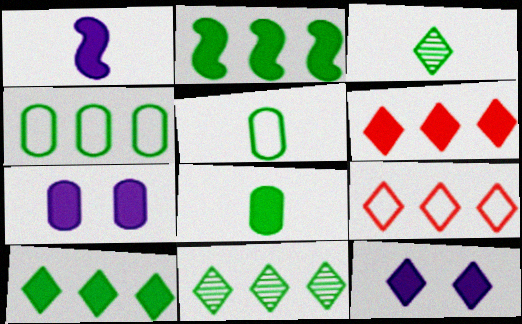[[2, 4, 11], 
[3, 9, 12]]